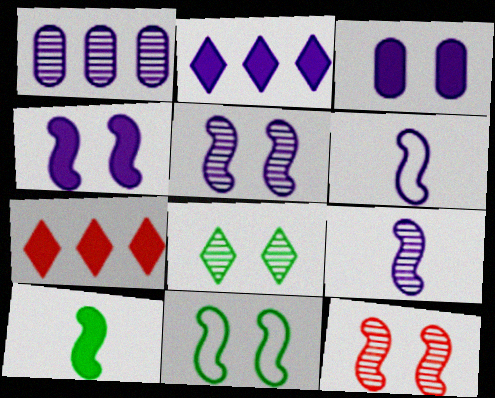[[3, 7, 10], 
[4, 11, 12]]